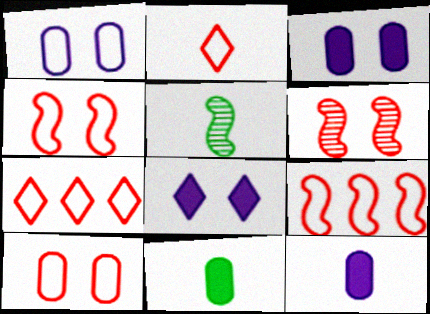[[2, 5, 12], 
[2, 9, 10], 
[3, 5, 7]]